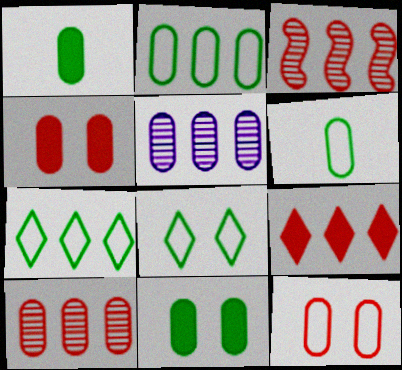[[1, 5, 12], 
[4, 5, 6]]